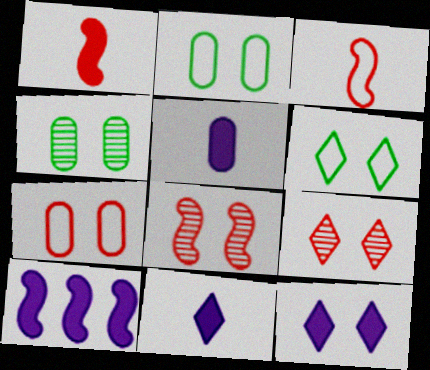[[2, 8, 12], 
[5, 10, 12], 
[6, 9, 12]]